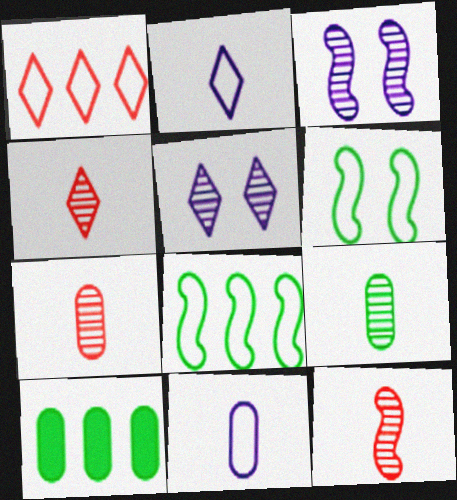[[1, 6, 11], 
[4, 7, 12]]